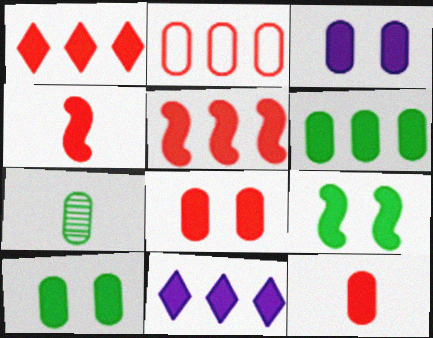[[1, 4, 8], 
[2, 3, 7], 
[3, 6, 12], 
[3, 8, 10], 
[4, 10, 11], 
[5, 6, 11], 
[9, 11, 12]]